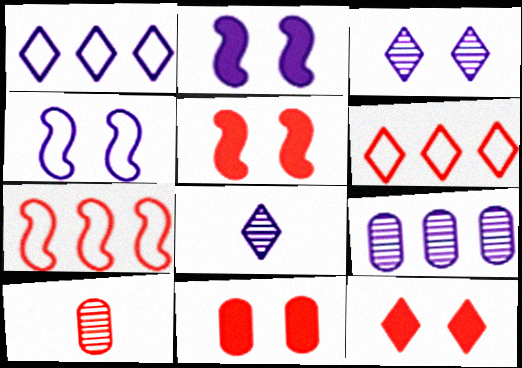[[5, 6, 10], 
[5, 11, 12], 
[7, 10, 12]]